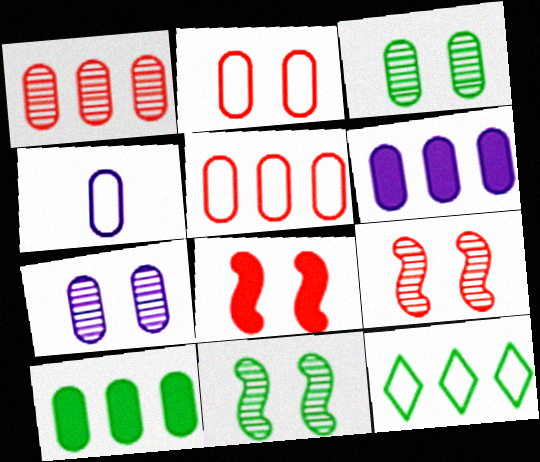[[4, 6, 7]]